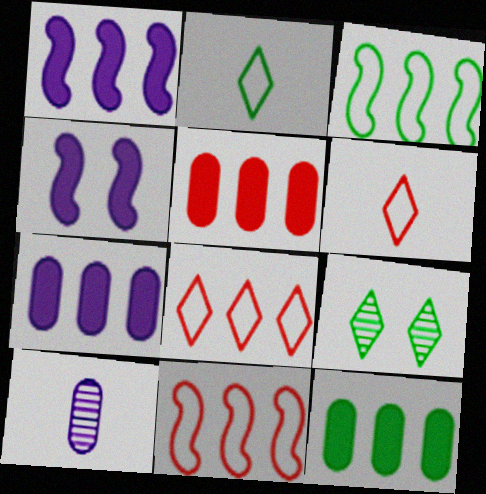[[5, 7, 12]]